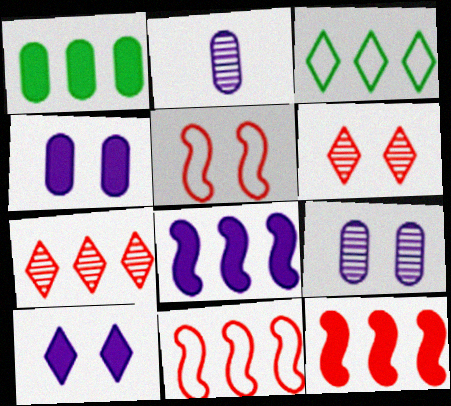[]